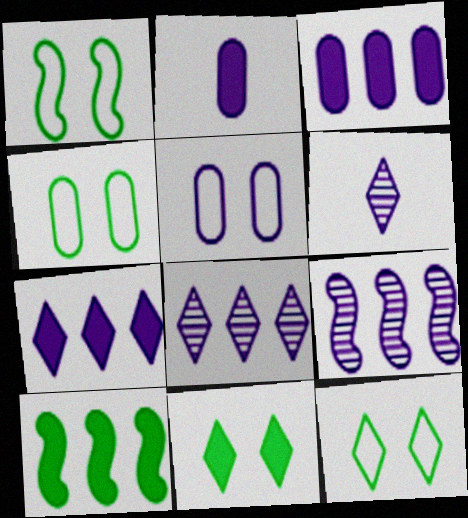[[1, 4, 12]]